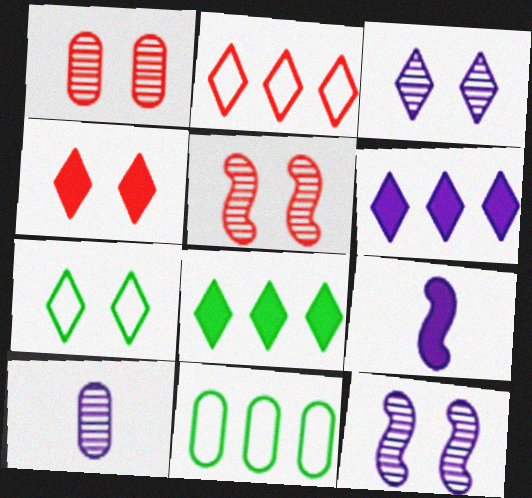[[3, 4, 7]]